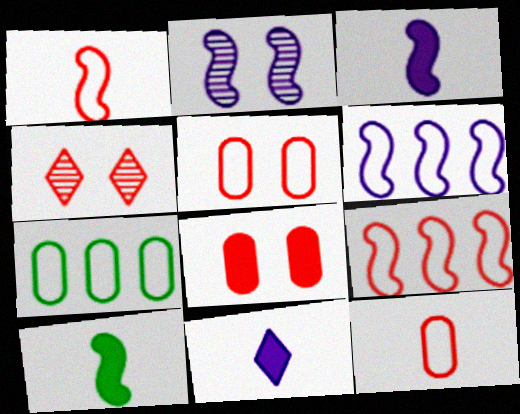[[2, 3, 6], 
[2, 9, 10], 
[3, 4, 7]]